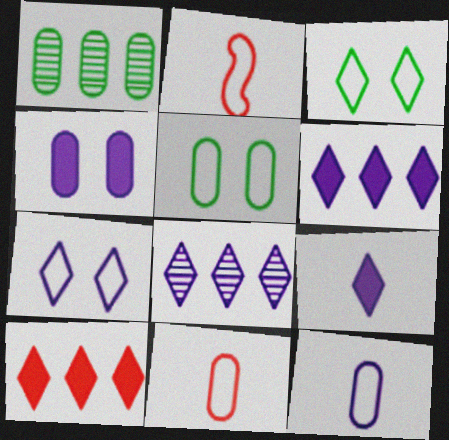[[1, 4, 11], 
[7, 8, 9]]